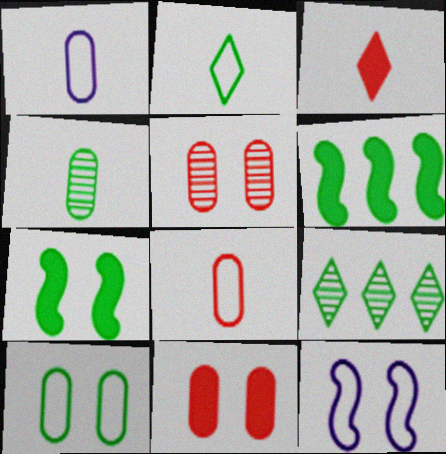[]